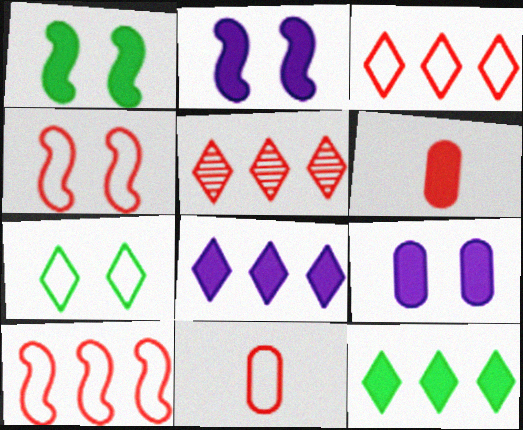[[1, 6, 8], 
[2, 6, 12], 
[3, 4, 11], 
[4, 5, 6]]